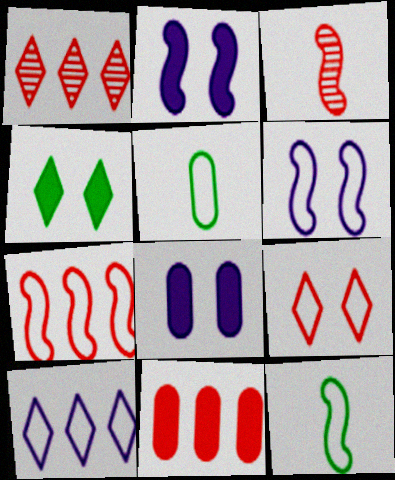[[1, 2, 5], 
[1, 7, 11], 
[1, 8, 12], 
[3, 9, 11], 
[6, 7, 12]]